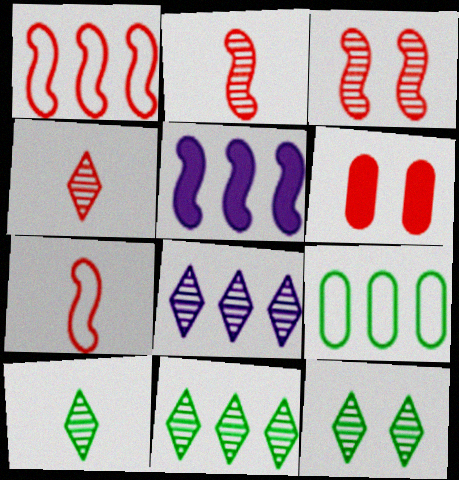[[1, 4, 6], 
[4, 8, 12], 
[10, 11, 12]]